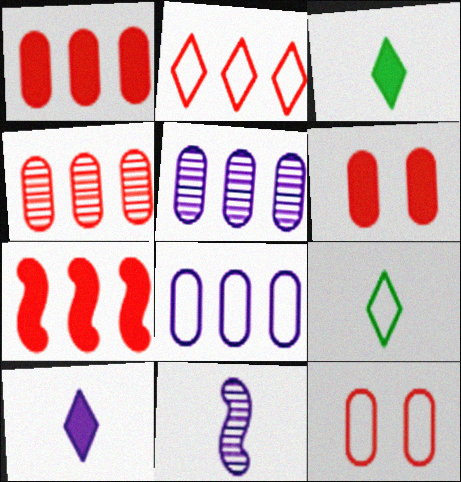[[2, 4, 7]]